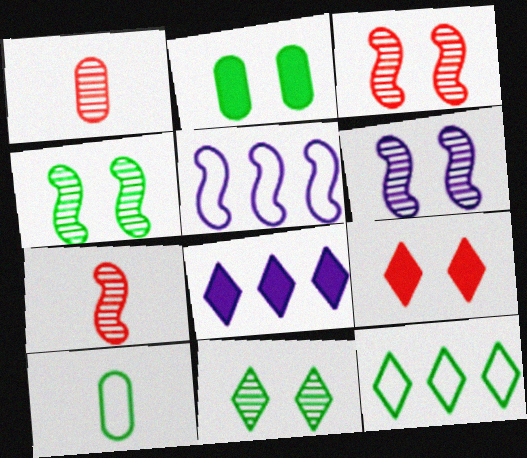[[3, 4, 6], 
[3, 8, 10]]